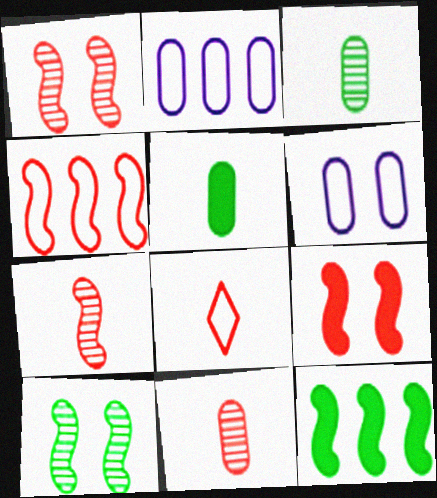[[4, 7, 9]]